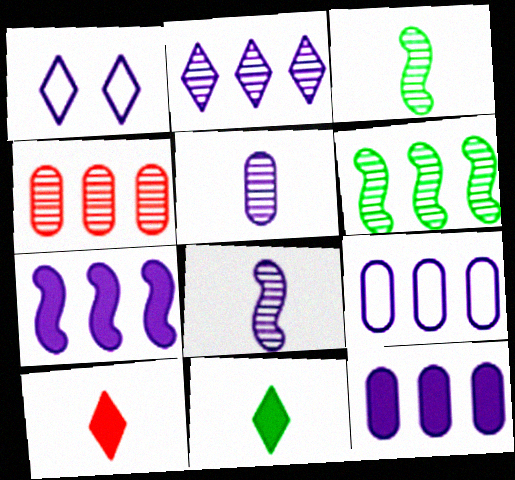[[1, 5, 7], 
[1, 8, 12], 
[2, 4, 6], 
[2, 7, 9]]